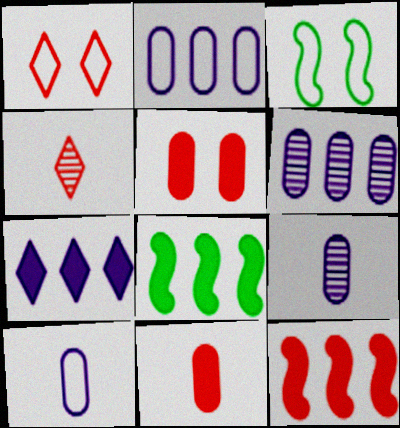[[1, 8, 9]]